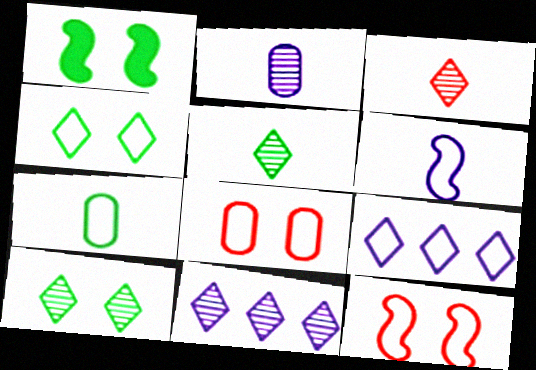[[3, 10, 11], 
[7, 9, 12]]